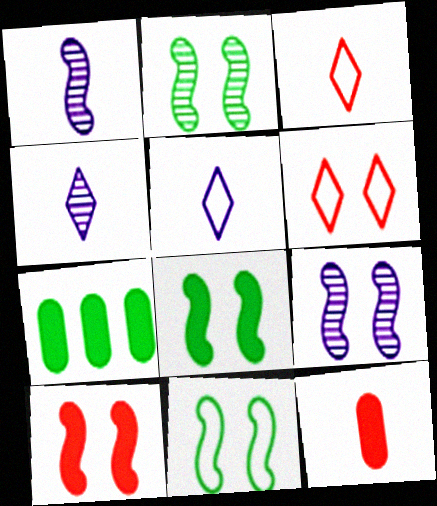[[1, 6, 7], 
[2, 8, 11], 
[3, 7, 9], 
[9, 10, 11]]